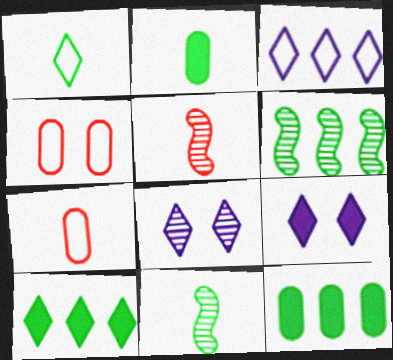[[1, 2, 11], 
[6, 7, 9]]